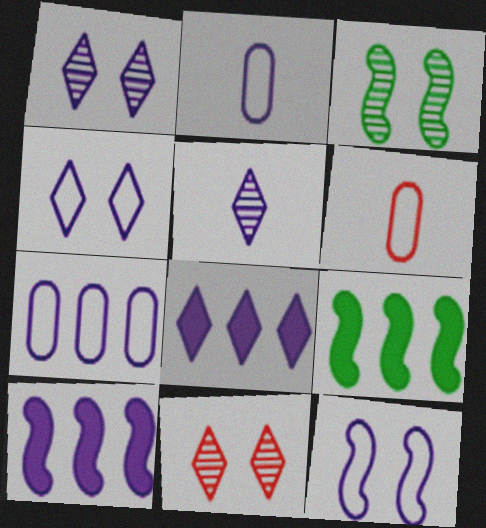[[1, 2, 10], 
[1, 6, 9], 
[2, 9, 11], 
[3, 6, 8], 
[4, 5, 8]]